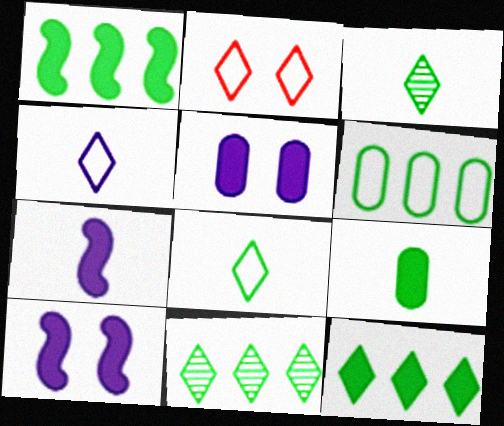[[1, 6, 11]]